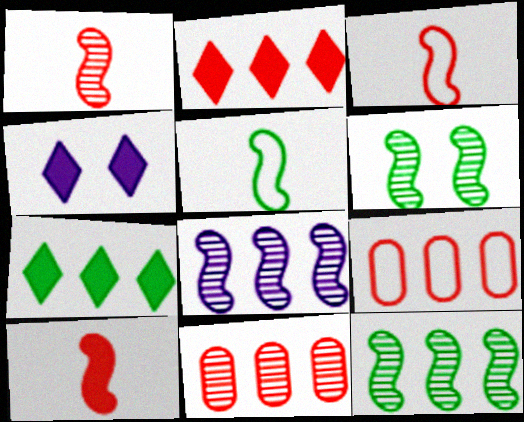[[1, 3, 10], 
[1, 6, 8], 
[4, 5, 11], 
[7, 8, 9]]